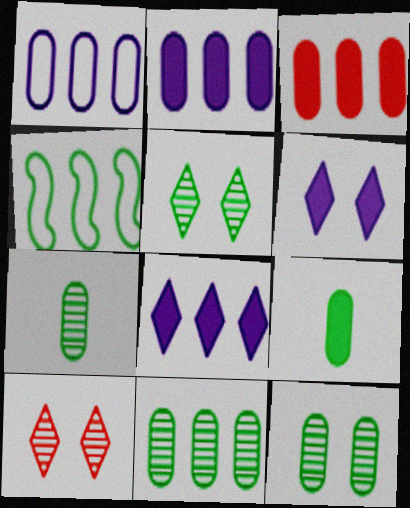[[1, 3, 11], 
[4, 5, 9], 
[7, 11, 12]]